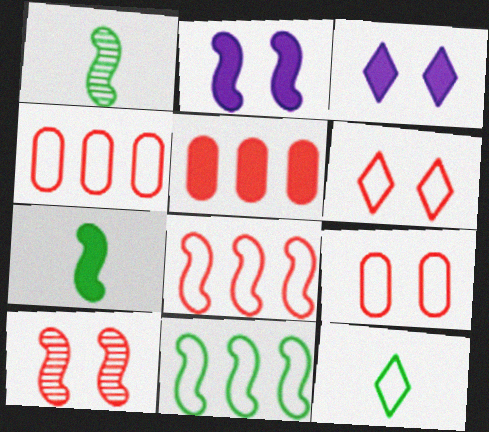[[1, 2, 8], 
[1, 3, 4], 
[3, 5, 7]]